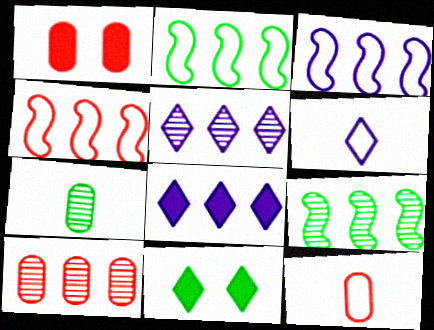[[1, 6, 9], 
[1, 10, 12], 
[2, 3, 4], 
[2, 7, 11], 
[2, 8, 10], 
[5, 9, 10]]